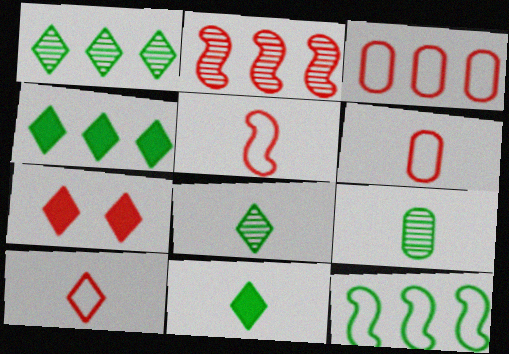[[2, 6, 7], 
[5, 6, 10]]